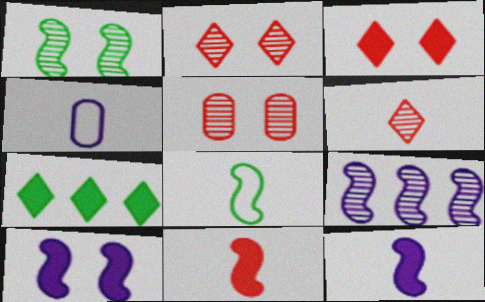[]